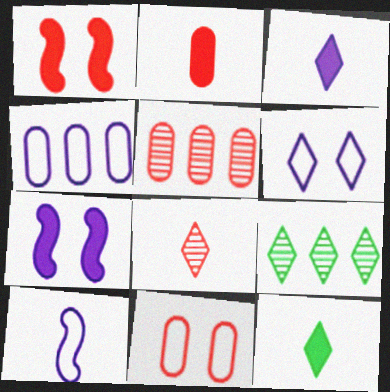[[2, 5, 11], 
[4, 6, 10]]